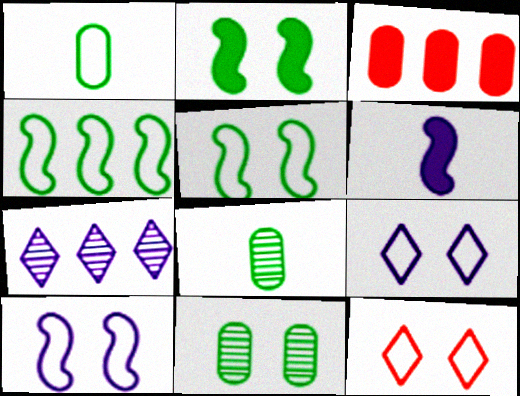[[3, 4, 7]]